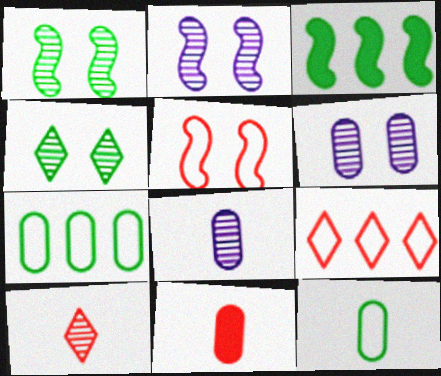[[3, 4, 12], 
[6, 7, 11], 
[8, 11, 12]]